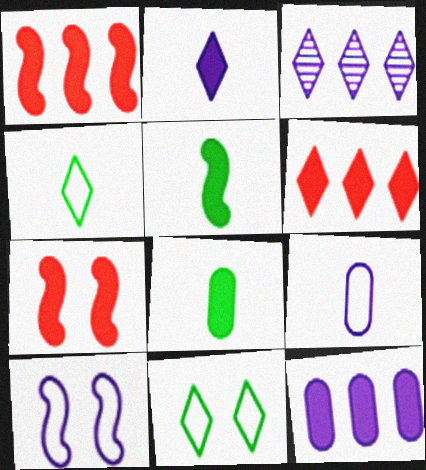[]